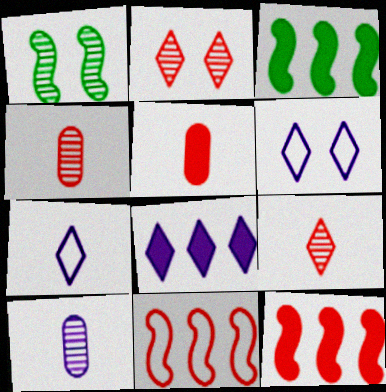[[2, 5, 11], 
[3, 4, 6]]